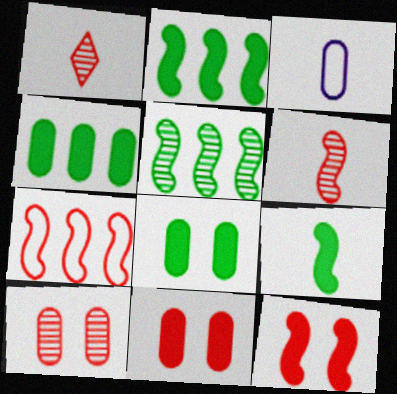[[1, 3, 9], 
[1, 7, 11], 
[3, 4, 10], 
[6, 7, 12]]